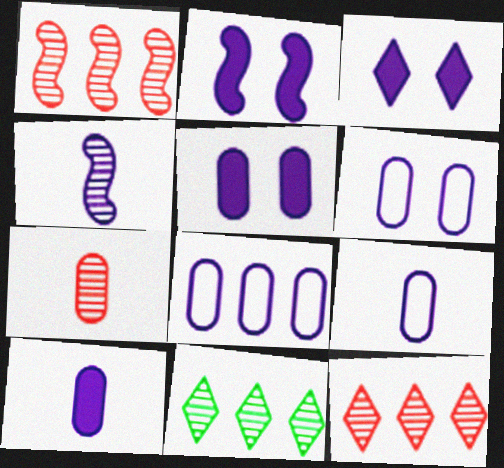[[2, 3, 5], 
[3, 4, 8], 
[6, 8, 9]]